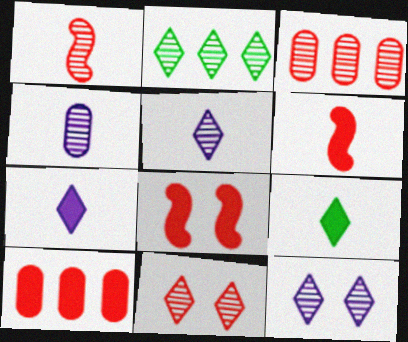[[1, 3, 11], 
[2, 5, 11]]